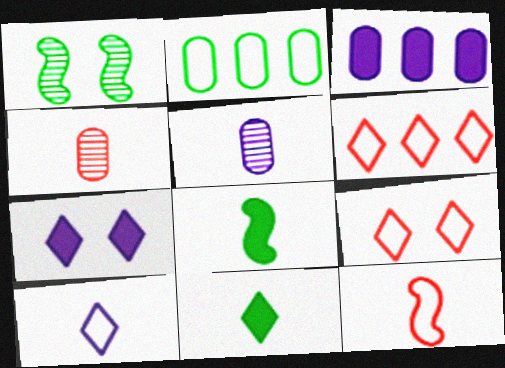[[1, 2, 11], 
[4, 8, 10], 
[5, 11, 12]]